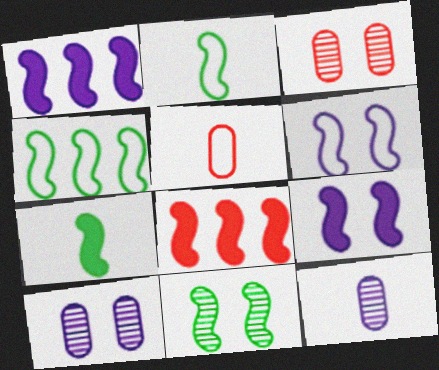[[4, 7, 11], 
[7, 8, 9]]